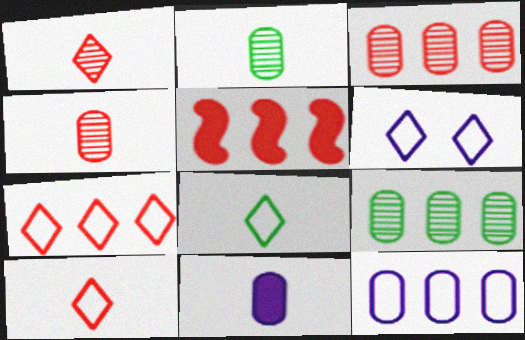[[2, 5, 6], 
[3, 5, 7], 
[6, 7, 8]]